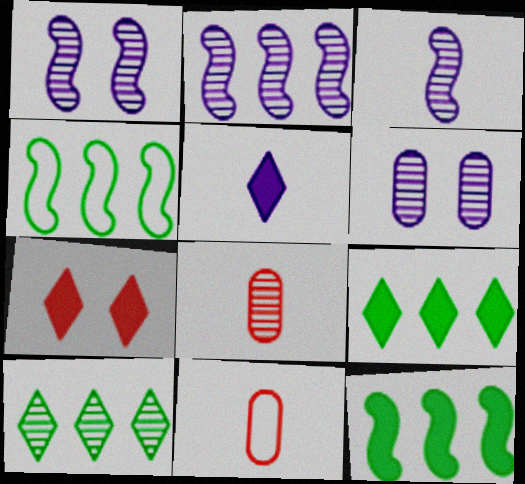[[1, 2, 3], 
[1, 8, 10], 
[1, 9, 11], 
[5, 7, 9]]